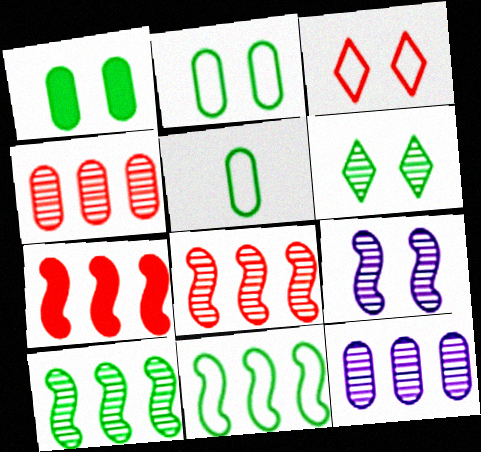[[1, 3, 9]]